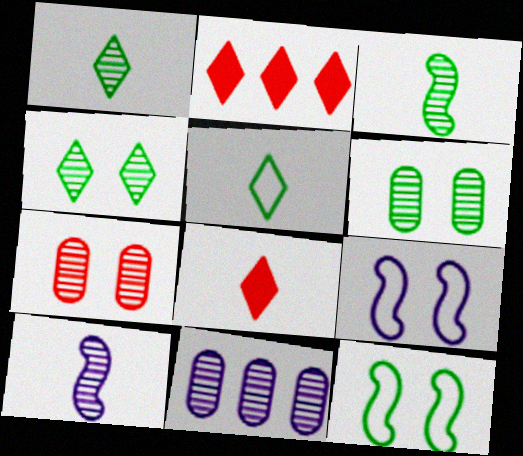[[8, 11, 12]]